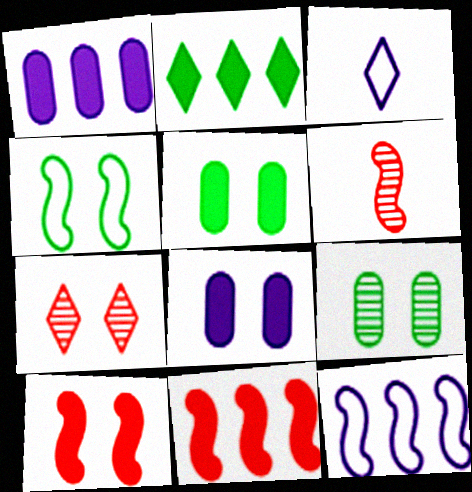[[1, 2, 11], 
[2, 3, 7], 
[3, 9, 11], 
[4, 7, 8]]